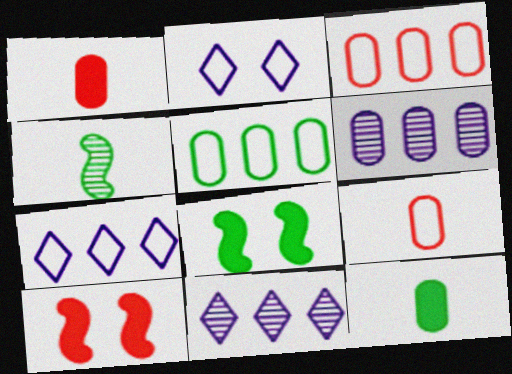[[8, 9, 11]]